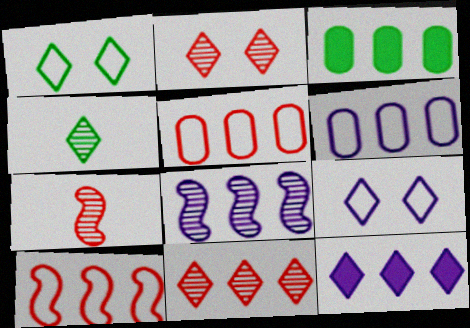[[3, 7, 9], 
[6, 8, 12]]